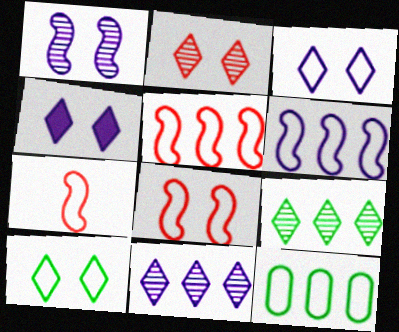[[2, 4, 10], 
[3, 7, 12], 
[5, 7, 8]]